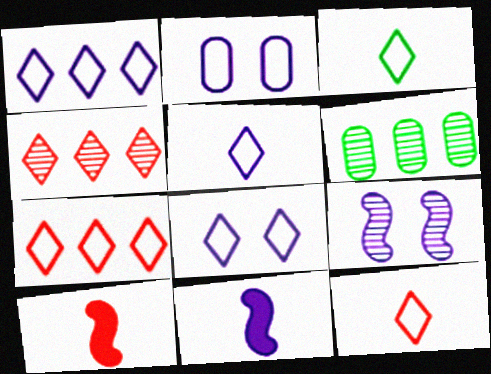[[1, 5, 8], 
[3, 5, 12], 
[3, 7, 8], 
[6, 8, 10]]